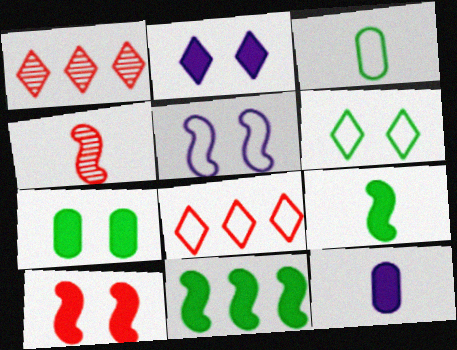[[2, 7, 10], 
[3, 5, 8], 
[4, 5, 11]]